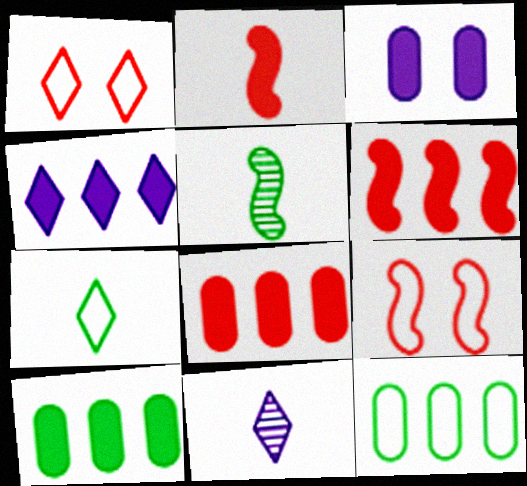[[4, 6, 10], 
[9, 10, 11]]